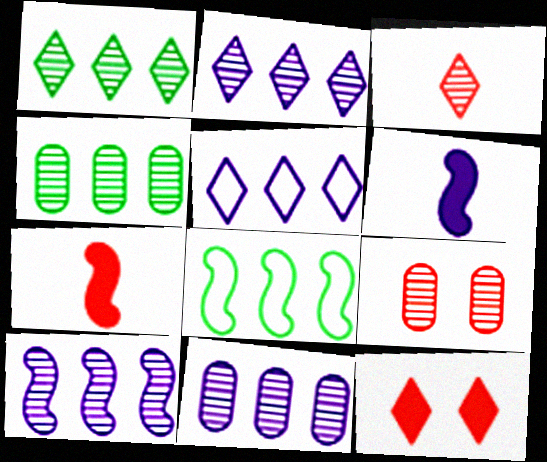[[2, 10, 11]]